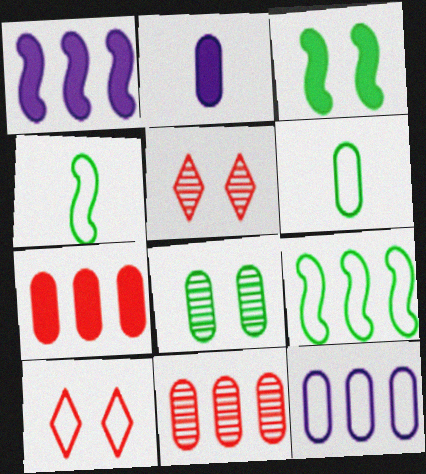[[1, 5, 6], 
[2, 5, 9], 
[4, 10, 12]]